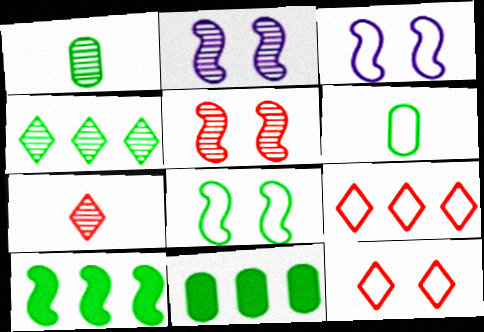[[3, 6, 9], 
[3, 7, 11]]